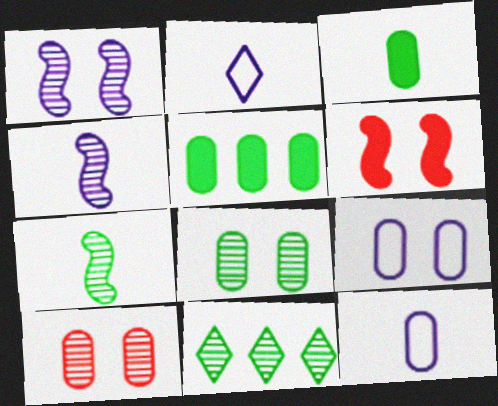[[4, 10, 11], 
[5, 10, 12], 
[6, 11, 12], 
[7, 8, 11]]